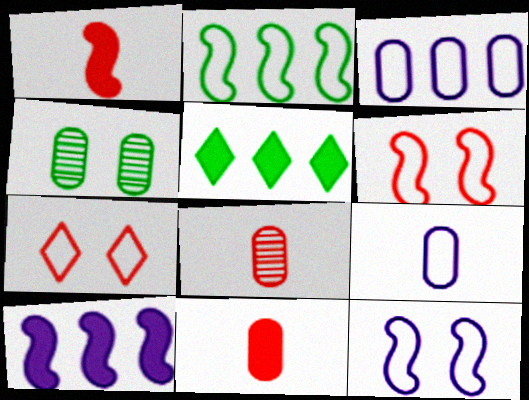[[2, 7, 9], 
[3, 4, 11], 
[5, 8, 12]]